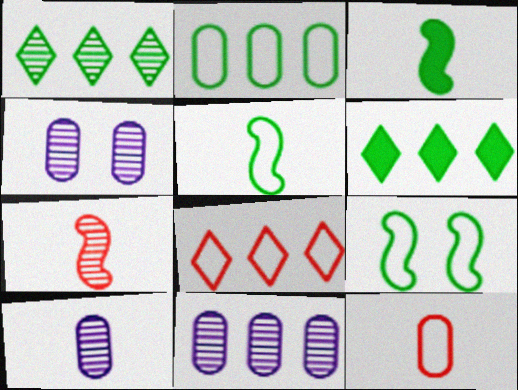[[1, 4, 7], 
[3, 4, 8], 
[4, 10, 11]]